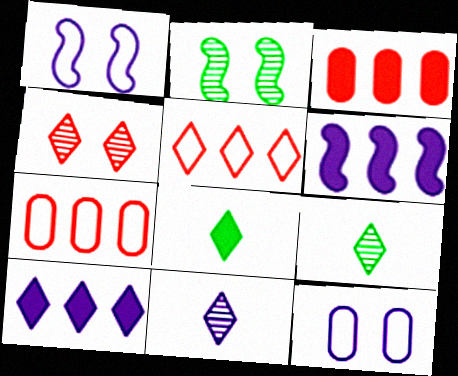[[1, 3, 9], 
[6, 11, 12]]